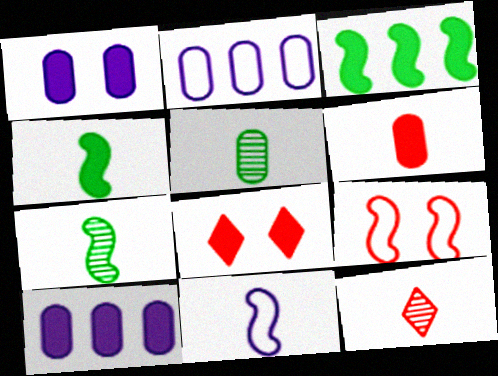[[2, 7, 8], 
[4, 8, 10]]